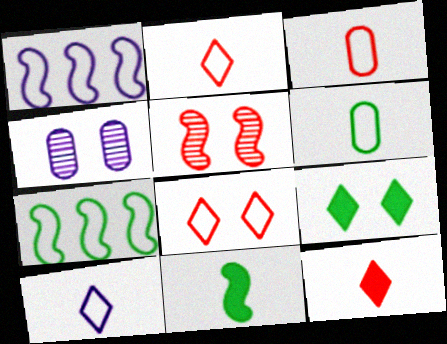[[1, 5, 11], 
[1, 6, 8], 
[4, 7, 12]]